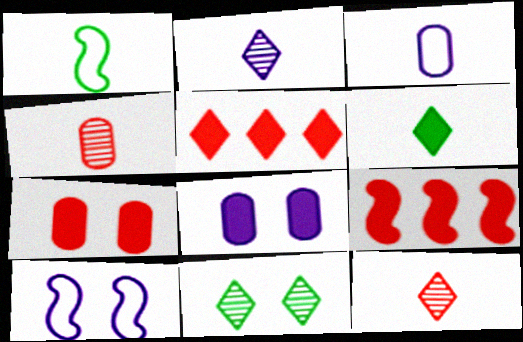[[3, 9, 11], 
[6, 8, 9], 
[7, 10, 11]]